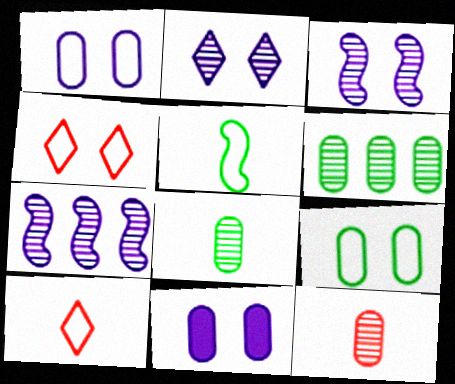[]